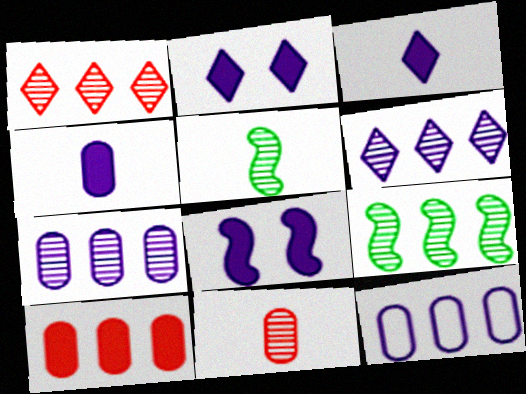[[1, 7, 9]]